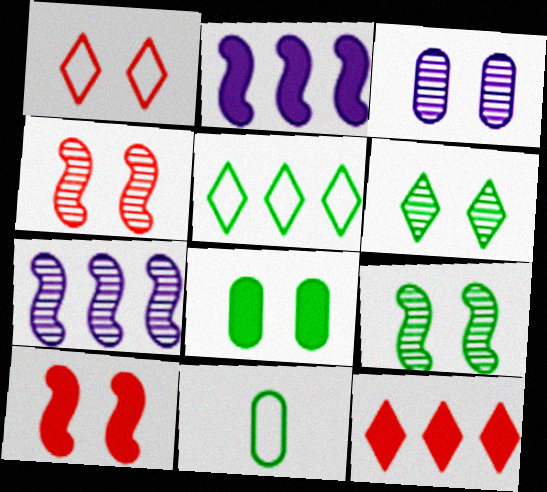[[3, 4, 6]]